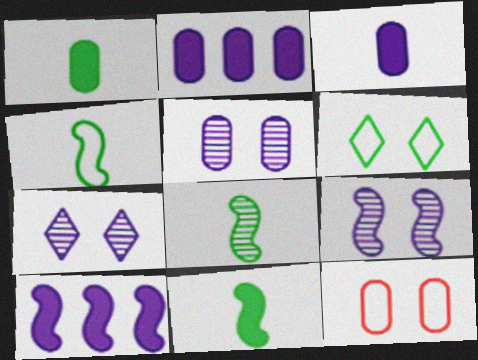[[4, 8, 11], 
[5, 7, 9]]